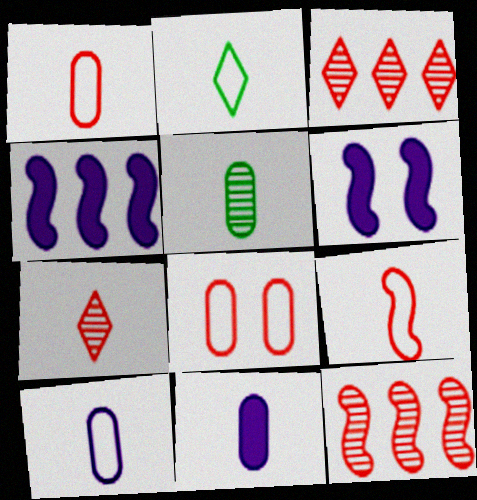[[1, 5, 11], 
[2, 9, 10]]